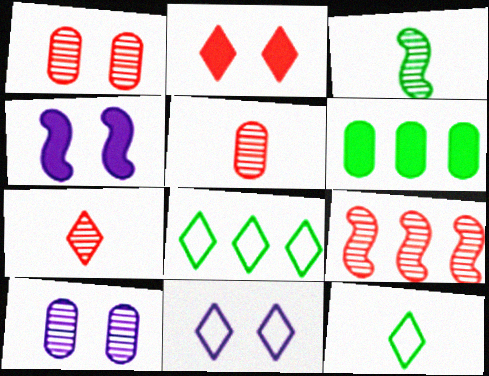[[1, 7, 9], 
[4, 5, 8], 
[4, 10, 11]]